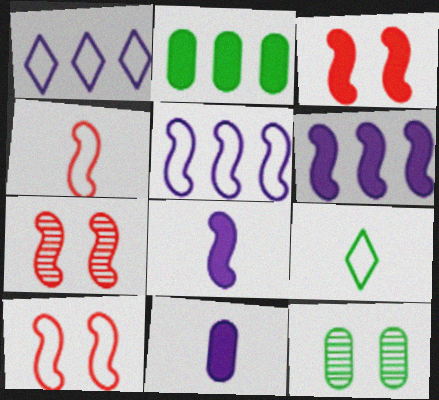[[3, 7, 10]]